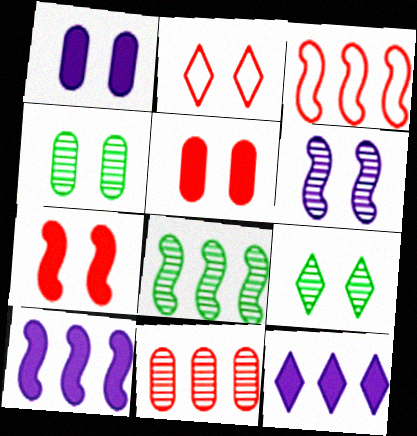[[3, 8, 10]]